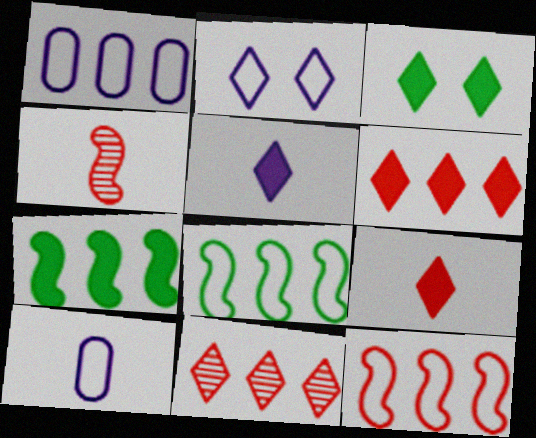[[1, 3, 4], 
[1, 7, 11], 
[3, 5, 6]]